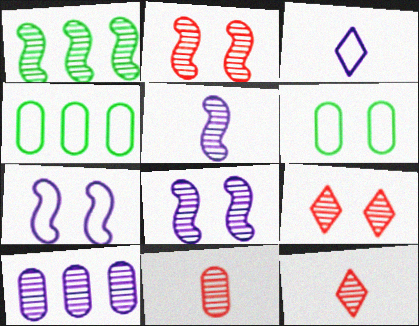[[1, 2, 5]]